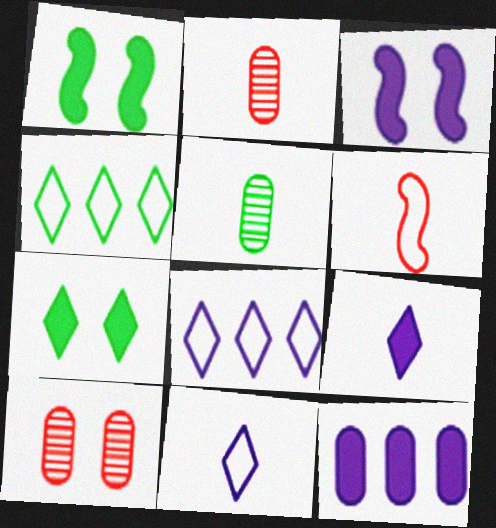[[1, 2, 8], 
[1, 4, 5], 
[2, 3, 4], 
[3, 9, 12], 
[5, 6, 9]]